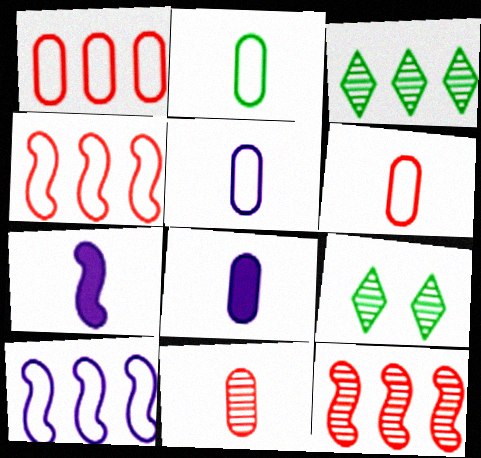[[1, 7, 9], 
[2, 5, 6], 
[2, 8, 11], 
[4, 8, 9]]